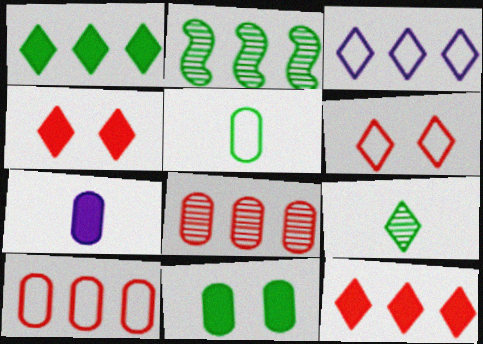[[2, 6, 7], 
[3, 4, 9]]